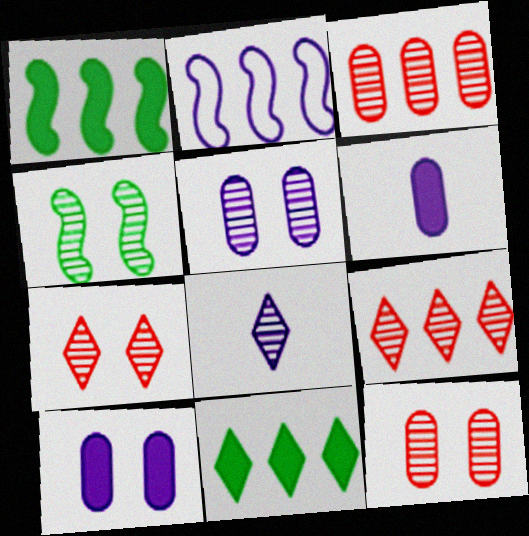[[2, 3, 11], 
[2, 8, 10], 
[3, 4, 8], 
[4, 5, 7]]